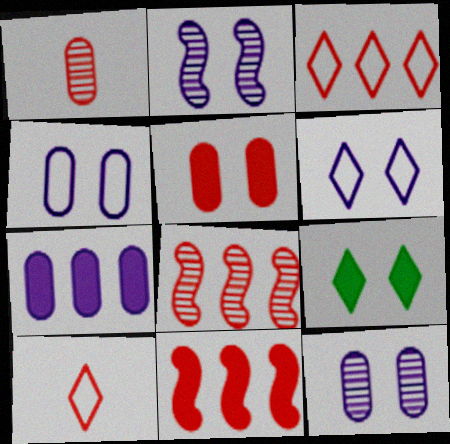[[5, 8, 10]]